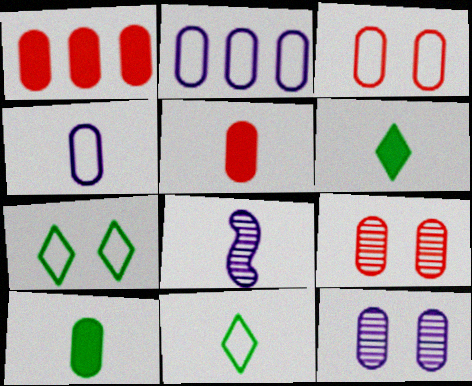[[1, 7, 8], 
[2, 9, 10], 
[5, 8, 11]]